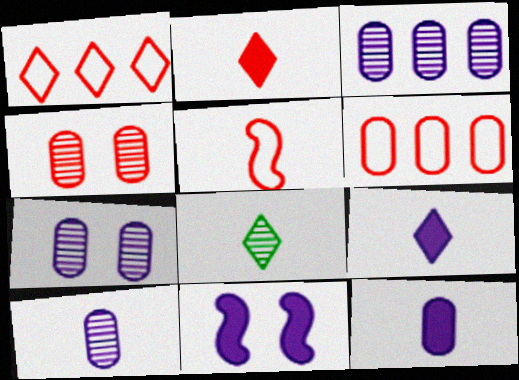[[3, 7, 10], 
[5, 8, 12], 
[6, 8, 11]]